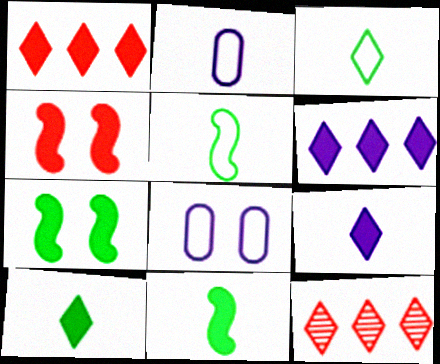[[2, 7, 12], 
[8, 11, 12]]